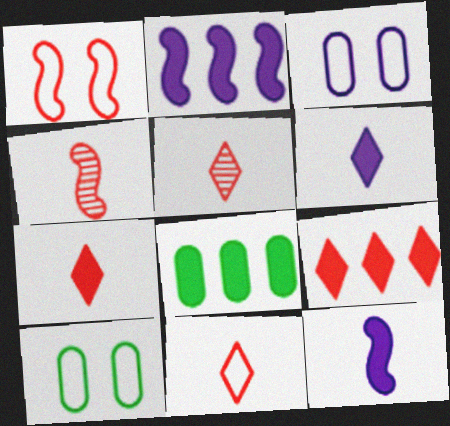[[2, 5, 10], 
[2, 8, 9], 
[5, 7, 11]]